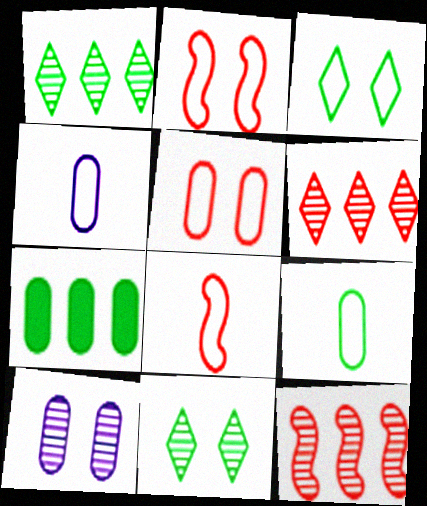[]